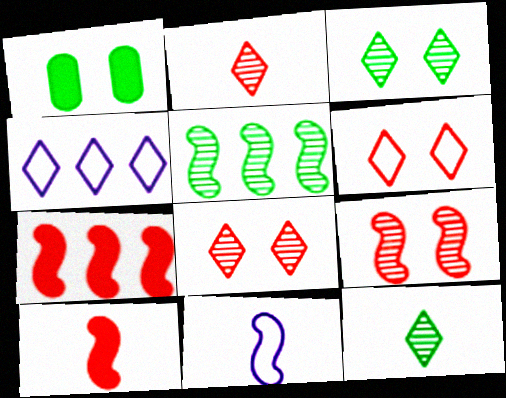[]